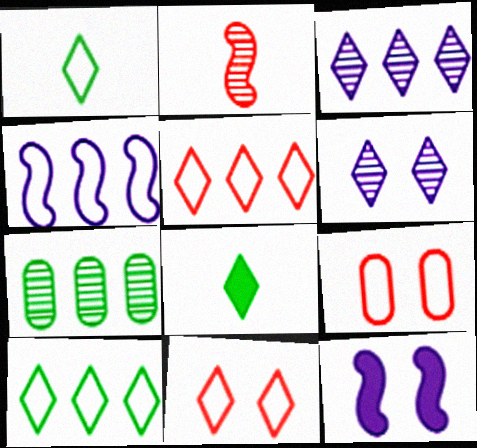[[1, 4, 9], 
[2, 6, 7], 
[3, 8, 11], 
[5, 6, 8]]